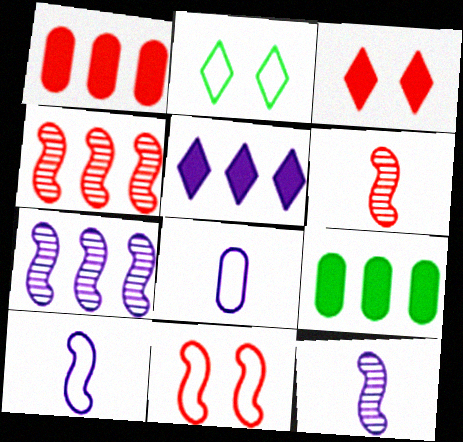[[1, 2, 12]]